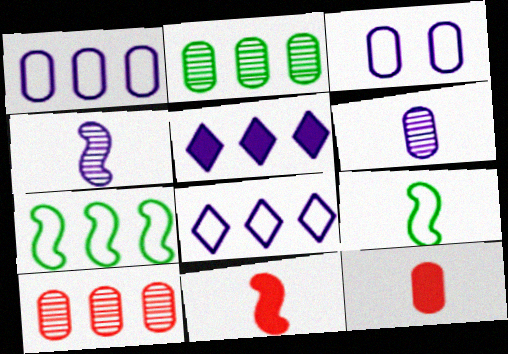[[2, 3, 12], 
[3, 4, 5], 
[4, 9, 11], 
[5, 7, 10]]